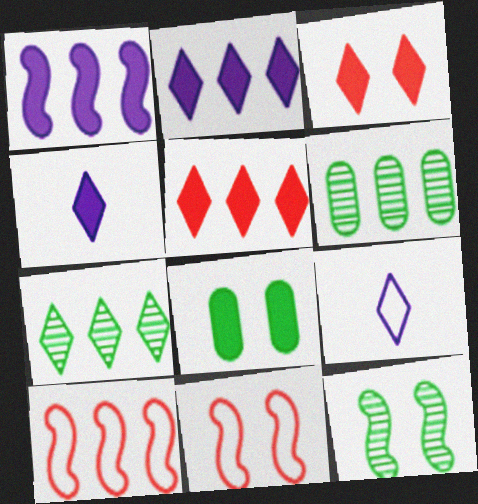[[2, 6, 10], 
[3, 7, 9], 
[4, 6, 11]]